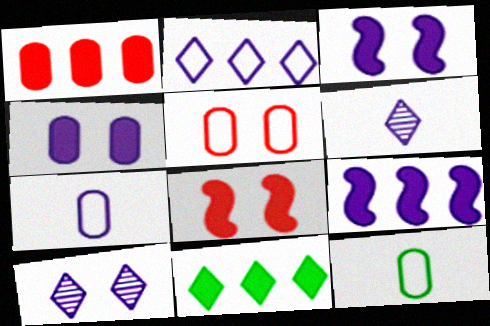[[1, 9, 11], 
[7, 9, 10]]